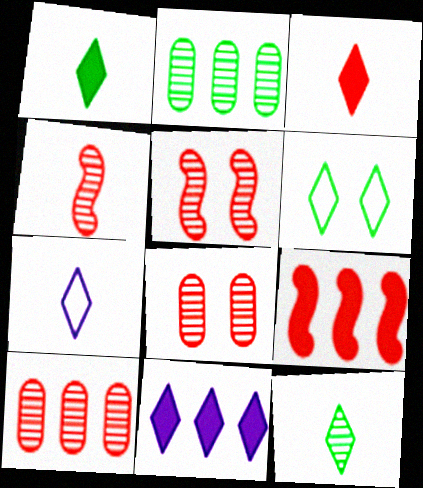[[3, 7, 12]]